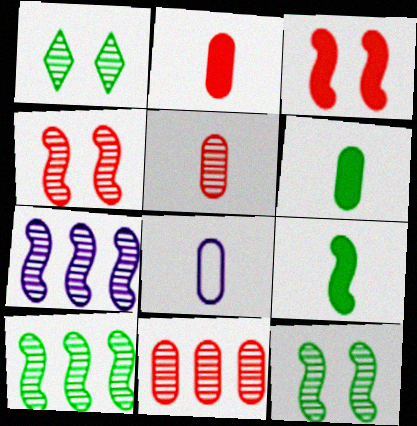[[1, 5, 7], 
[5, 6, 8]]